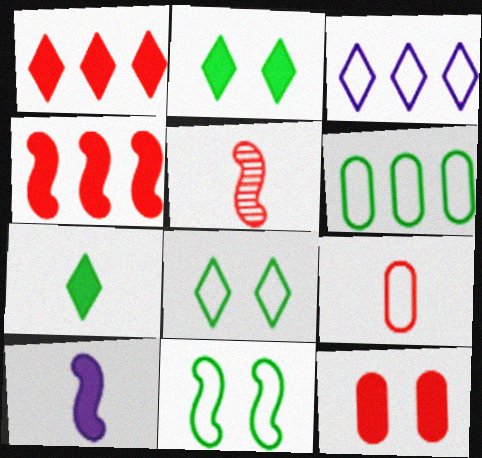[[3, 9, 11]]